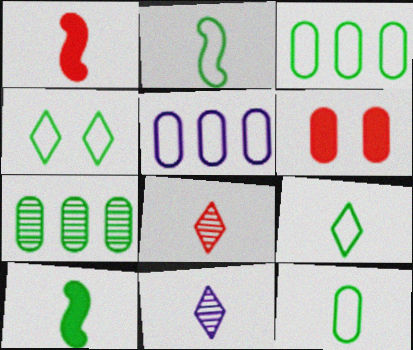[[1, 11, 12], 
[2, 3, 4], 
[2, 9, 12], 
[4, 7, 10]]